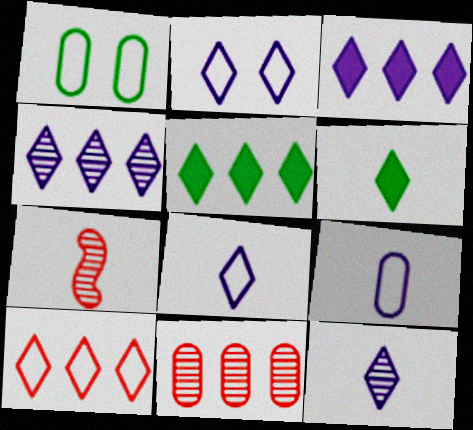[[1, 3, 7], 
[2, 3, 12], 
[4, 5, 10], 
[6, 7, 9]]